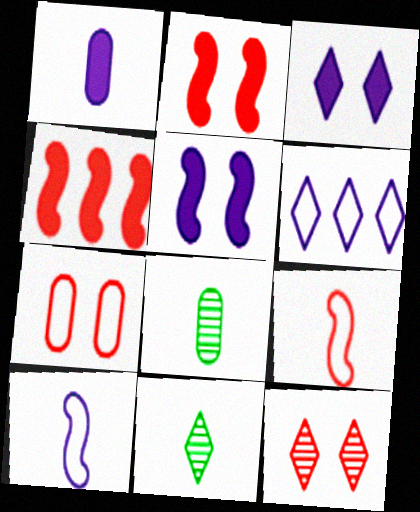[[1, 9, 11], 
[2, 6, 8], 
[2, 7, 12]]